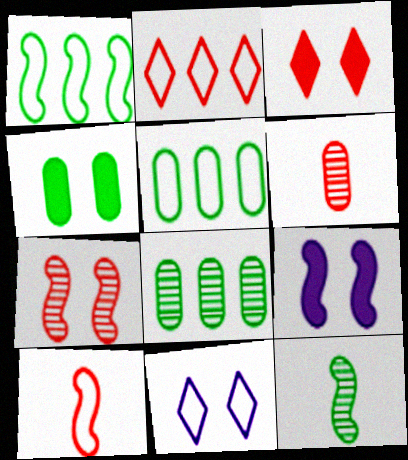[[3, 4, 9], 
[4, 7, 11], 
[5, 10, 11]]